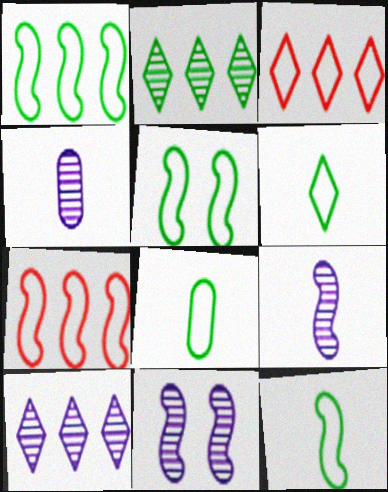[[1, 5, 12], 
[4, 10, 11], 
[6, 8, 12]]